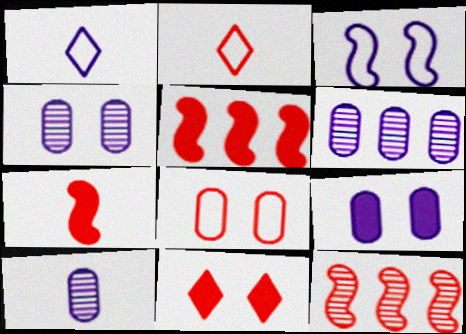[[4, 6, 10]]